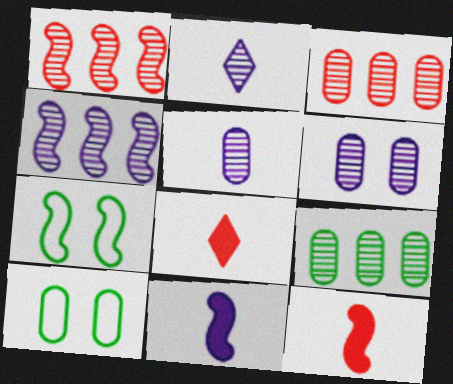[[1, 7, 11], 
[2, 4, 6], 
[4, 7, 12], 
[4, 8, 10]]